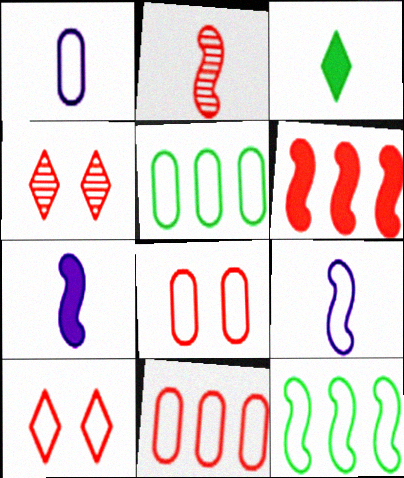[[1, 2, 3], 
[1, 5, 8], 
[1, 10, 12], 
[4, 5, 7], 
[5, 9, 10]]